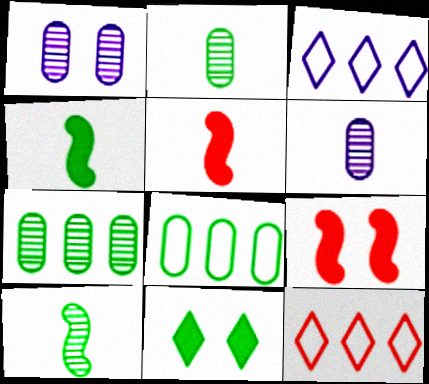[[1, 4, 12], 
[2, 3, 9], 
[8, 10, 11]]